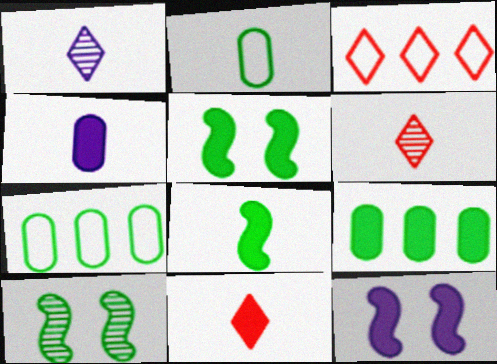[[3, 4, 10], 
[4, 8, 11], 
[6, 7, 12], 
[9, 11, 12]]